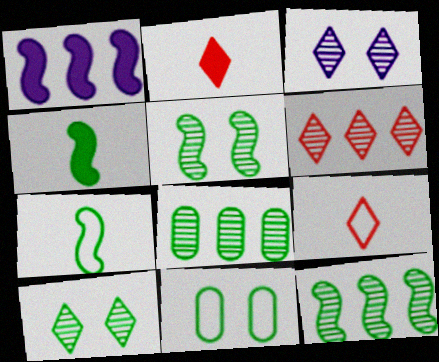[]